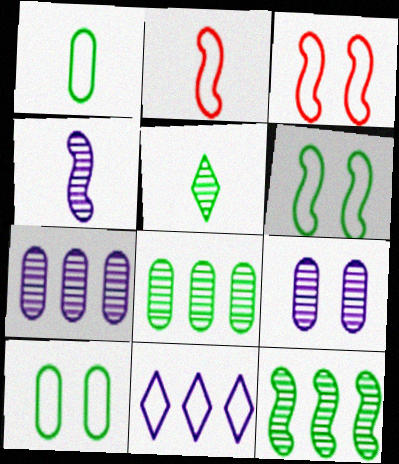[[1, 3, 11], 
[2, 10, 11]]